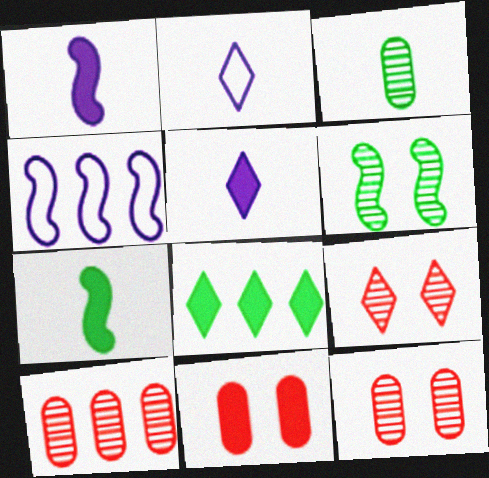[[1, 8, 11], 
[2, 8, 9], 
[4, 8, 10]]